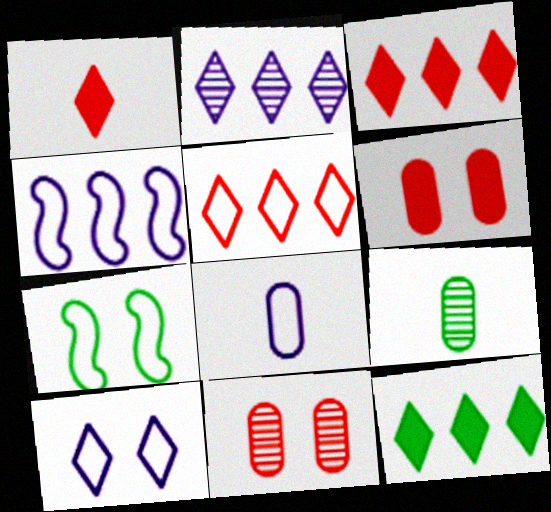[[2, 5, 12], 
[4, 8, 10], 
[5, 7, 8], 
[7, 9, 12]]